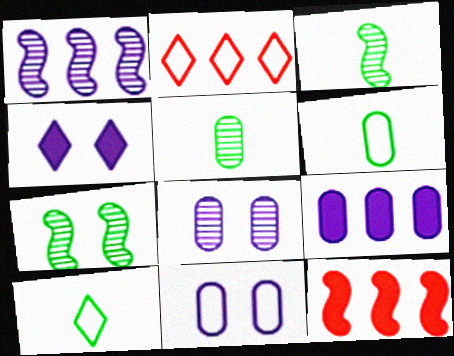[[8, 10, 12]]